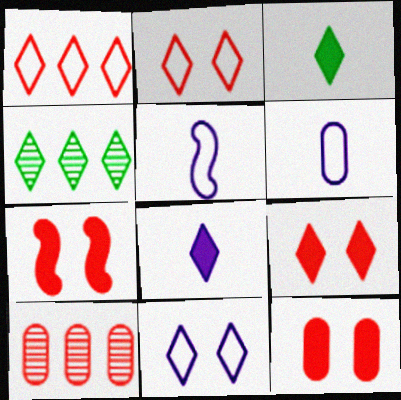[[2, 4, 8], 
[4, 5, 12], 
[4, 6, 7], 
[7, 9, 12]]